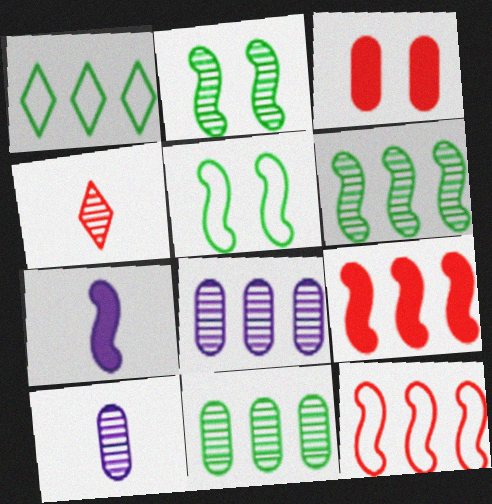[[1, 8, 9], 
[2, 4, 8], 
[2, 7, 12], 
[3, 4, 12]]